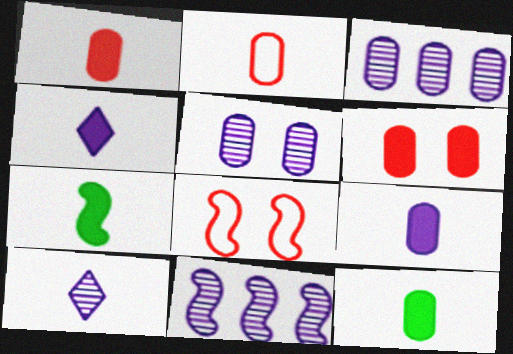[[1, 4, 7], 
[1, 9, 12], 
[2, 7, 10], 
[5, 10, 11], 
[7, 8, 11]]